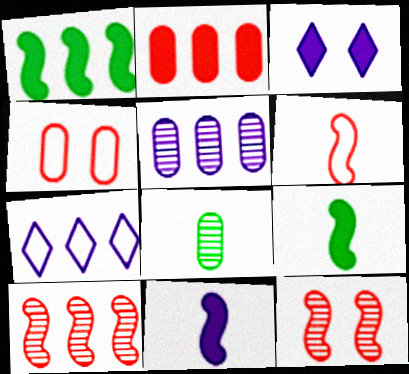[[2, 3, 9]]